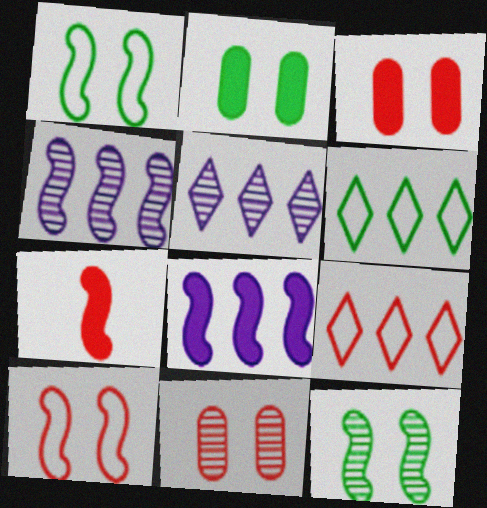[[1, 4, 7], 
[7, 9, 11]]